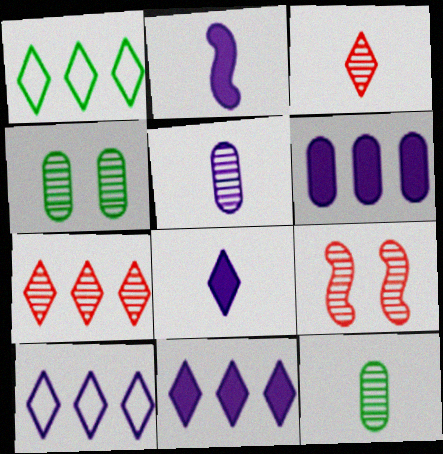[[1, 7, 11]]